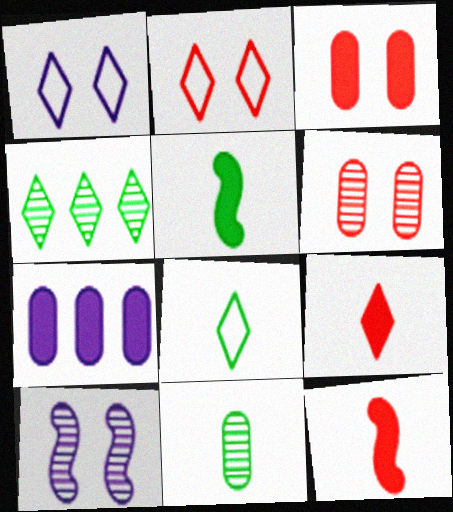[[1, 4, 9], 
[5, 8, 11]]